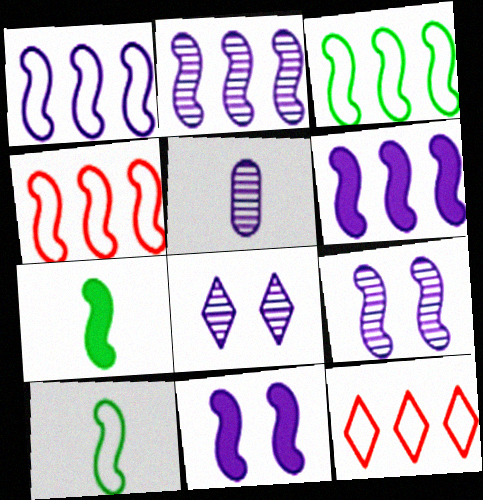[[1, 2, 6], 
[1, 3, 4], 
[2, 5, 8], 
[4, 7, 9]]